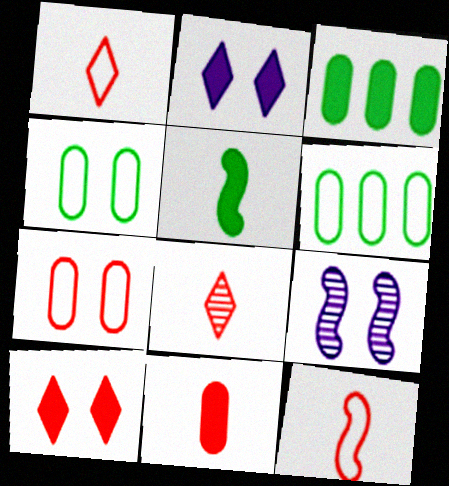[[1, 3, 9], 
[4, 9, 10], 
[8, 11, 12]]